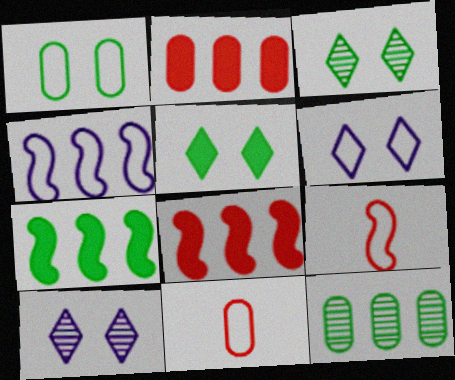[[7, 10, 11]]